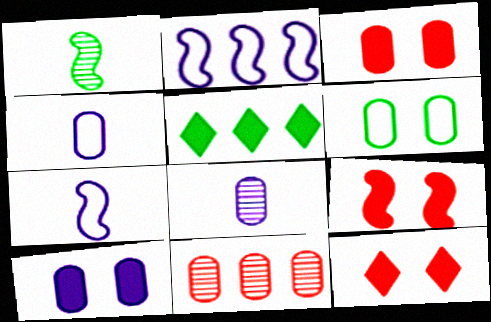[[1, 2, 9], 
[1, 5, 6], 
[2, 5, 11], 
[3, 9, 12]]